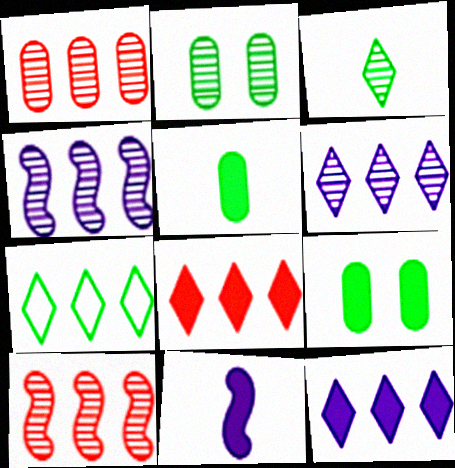[[6, 7, 8], 
[8, 9, 11]]